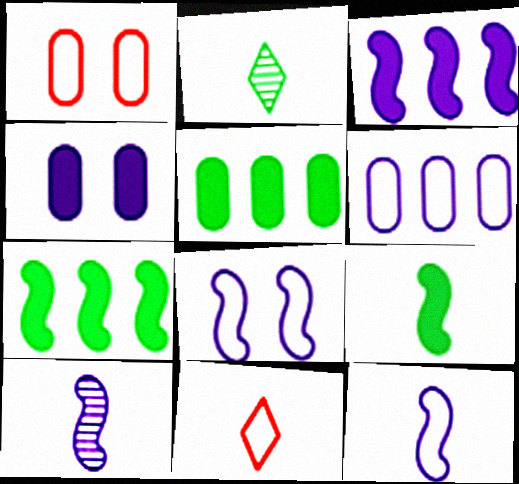[[1, 2, 3], 
[3, 8, 10]]